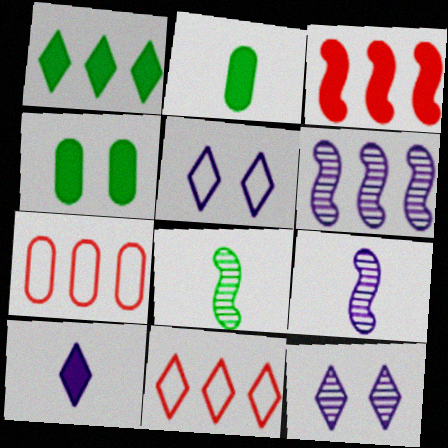[[1, 6, 7], 
[3, 4, 10], 
[4, 9, 11]]